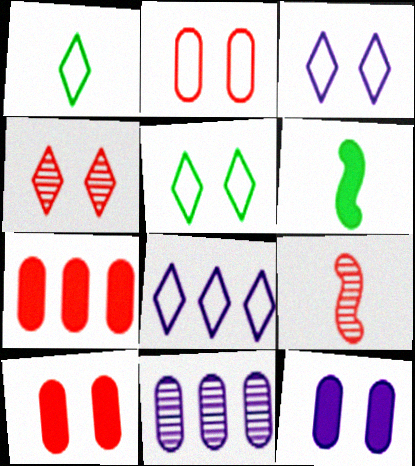[]